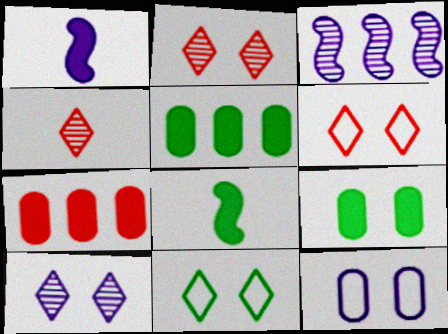[]